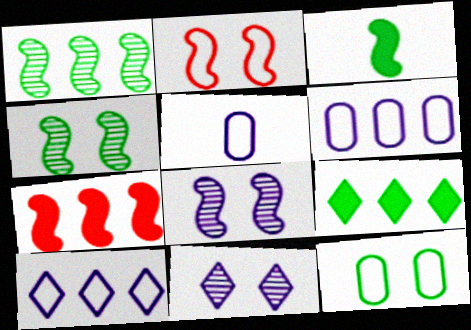[]